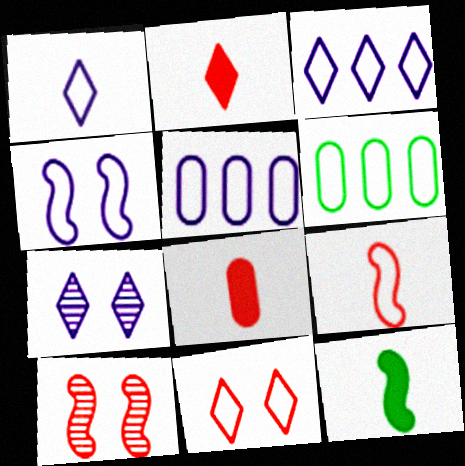[[1, 4, 5]]